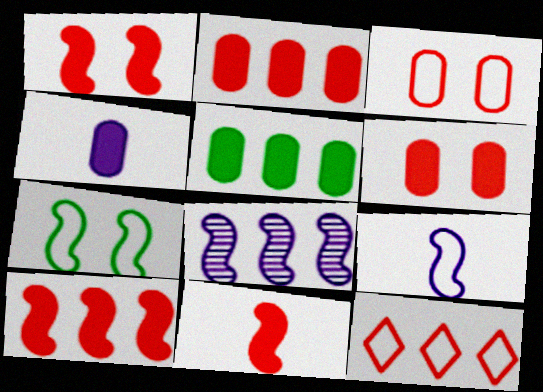[[1, 10, 11], 
[4, 5, 6], 
[5, 8, 12], 
[7, 8, 11]]